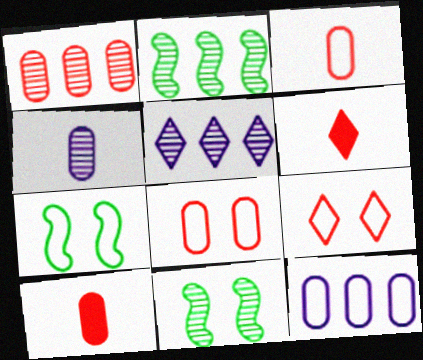[[1, 2, 5], 
[1, 8, 10], 
[5, 7, 10], 
[6, 11, 12]]